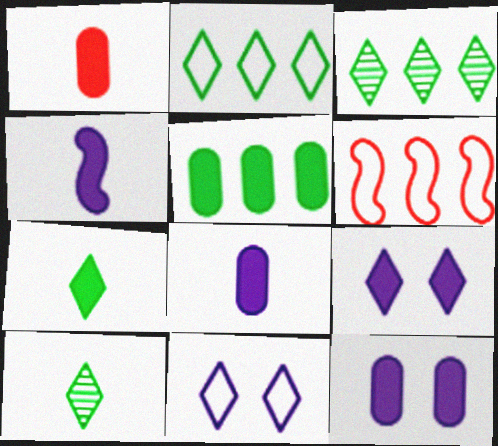[[1, 4, 7], 
[1, 5, 12], 
[6, 10, 12]]